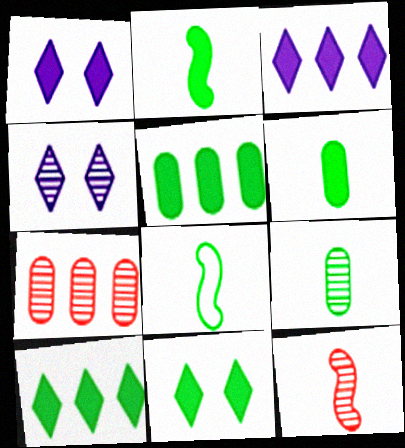[[1, 7, 8], 
[2, 5, 11]]